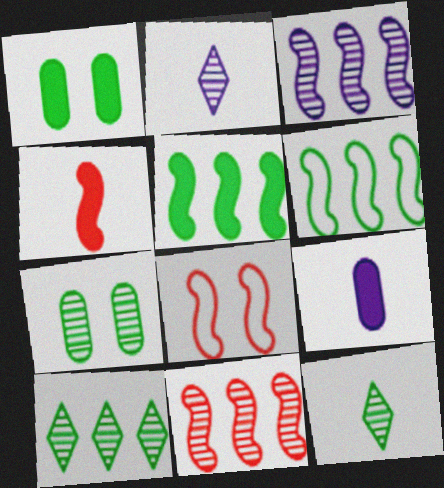[[1, 6, 12], 
[2, 7, 11], 
[4, 8, 11], 
[8, 9, 10]]